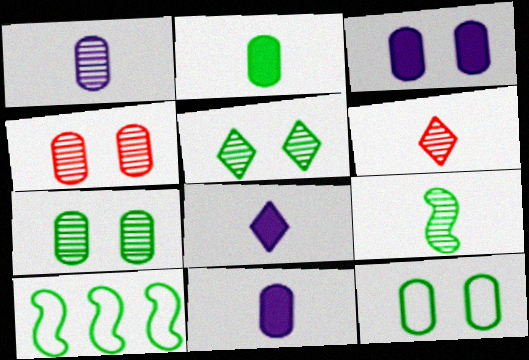[[1, 6, 9], 
[2, 5, 10], 
[3, 4, 12], 
[3, 6, 10], 
[4, 8, 10]]